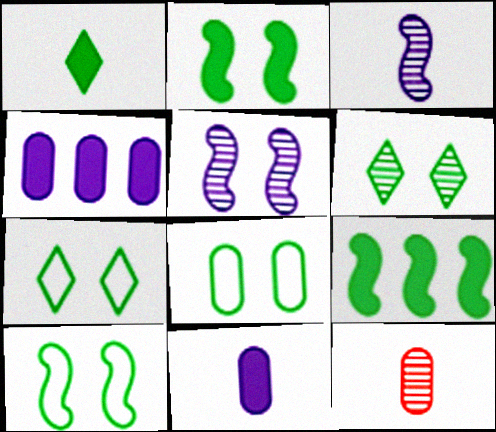[[2, 6, 8], 
[4, 8, 12], 
[7, 8, 10]]